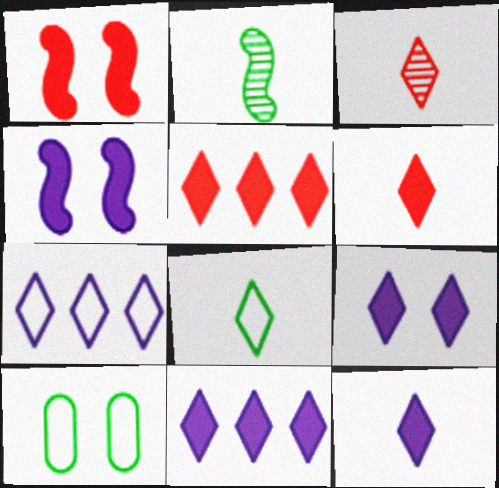[[3, 8, 12], 
[9, 11, 12]]